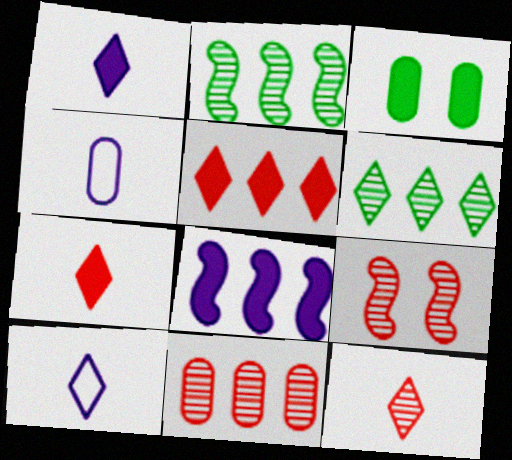[[3, 4, 11], 
[3, 7, 8], 
[9, 11, 12]]